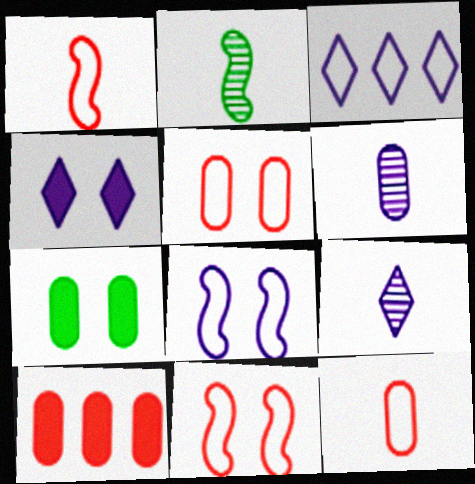[[3, 4, 9]]